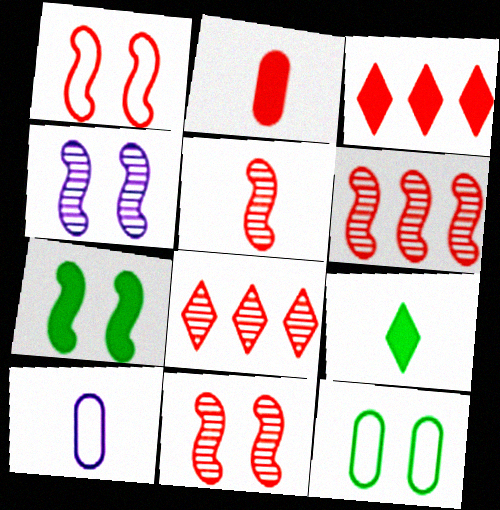[[1, 2, 8], 
[1, 4, 7], 
[5, 6, 11], 
[5, 9, 10], 
[7, 8, 10]]